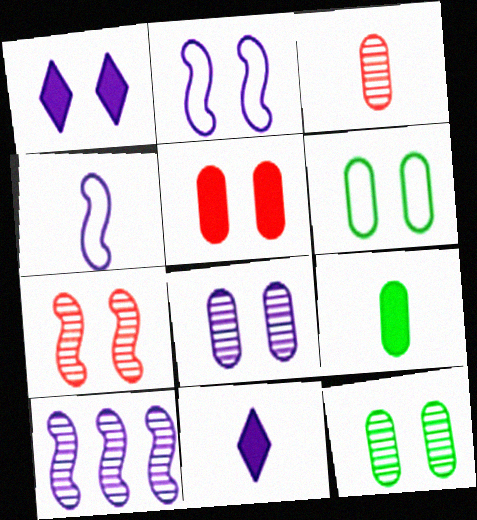[[1, 2, 8], 
[1, 6, 7], 
[5, 6, 8]]